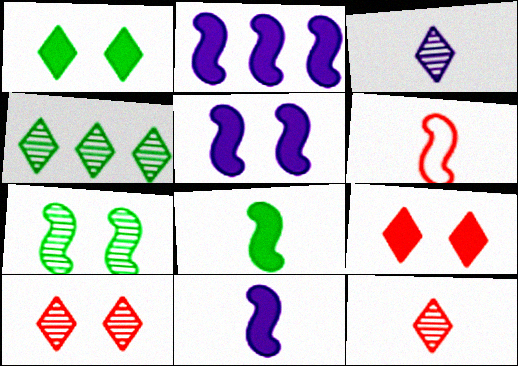[[2, 5, 11], 
[2, 6, 7], 
[3, 4, 10]]